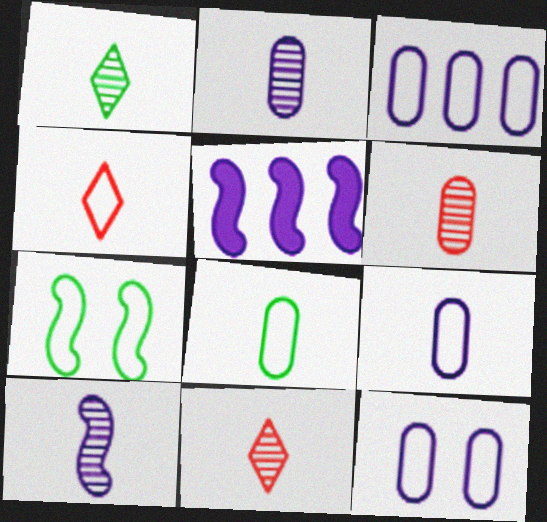[[1, 6, 10], 
[3, 4, 7], 
[3, 9, 12]]